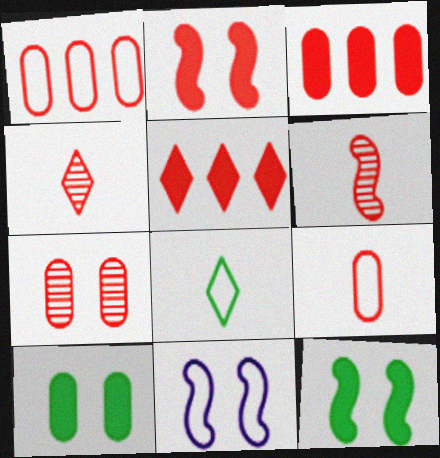[[1, 2, 4], 
[1, 8, 11], 
[3, 7, 9]]